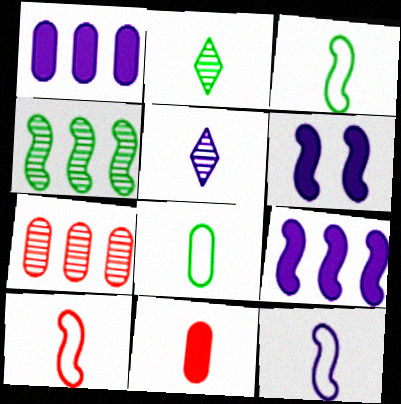[[2, 11, 12], 
[3, 5, 11], 
[3, 10, 12], 
[4, 6, 10]]